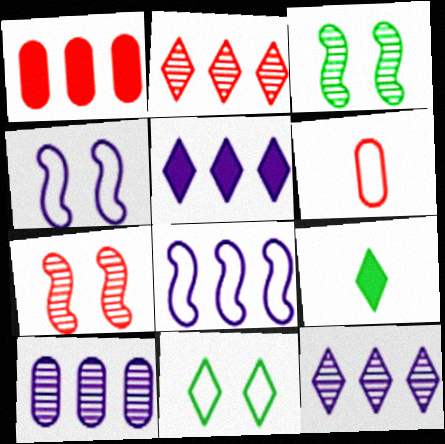[[3, 5, 6], 
[5, 8, 10], 
[6, 8, 11]]